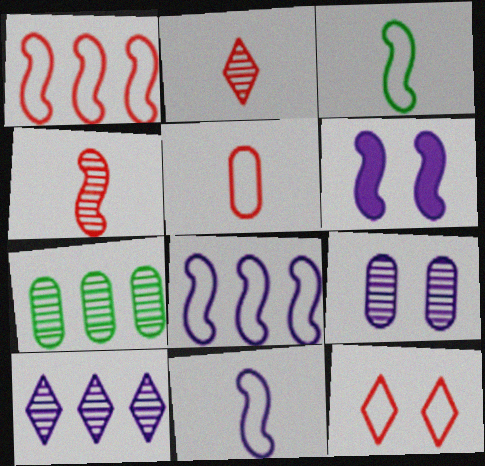[[1, 5, 12]]